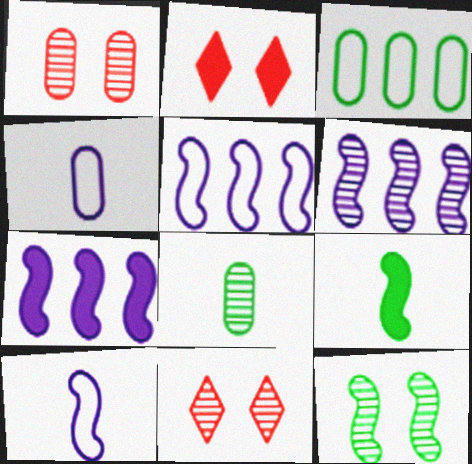[[2, 5, 8], 
[5, 6, 7], 
[6, 8, 11]]